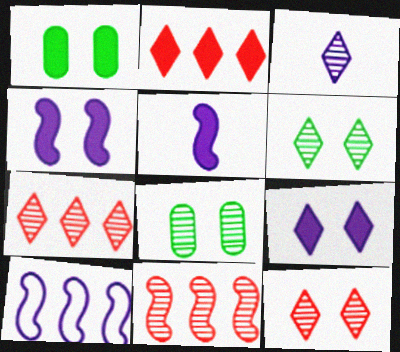[[1, 2, 5], 
[3, 6, 7], 
[3, 8, 11]]